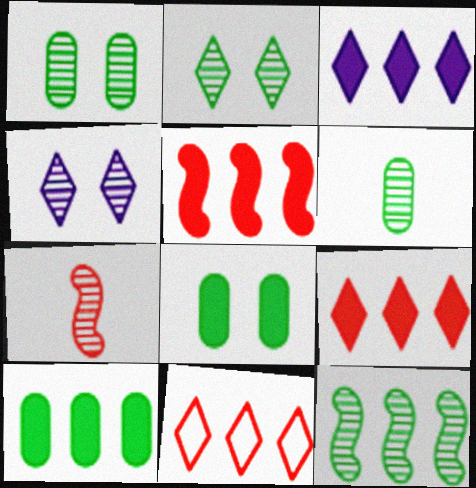[[2, 6, 12], 
[3, 5, 10]]